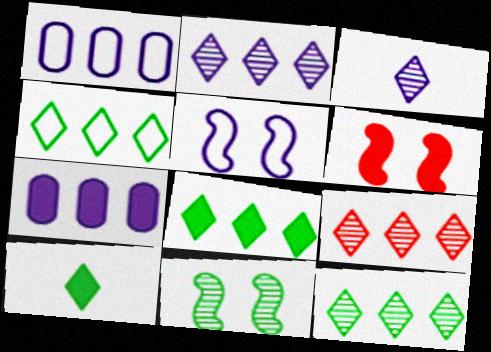[[2, 9, 12], 
[3, 5, 7], 
[4, 8, 12], 
[5, 6, 11], 
[6, 7, 10]]